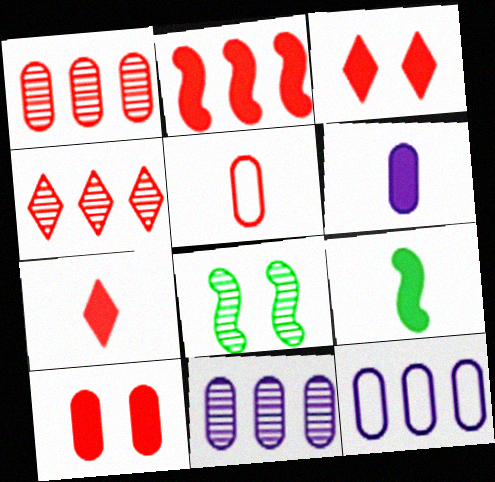[[1, 5, 10], 
[2, 7, 10], 
[6, 7, 9], 
[7, 8, 12]]